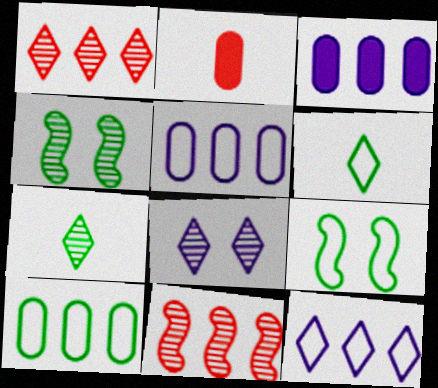[[1, 7, 8], 
[2, 4, 12], 
[6, 9, 10]]